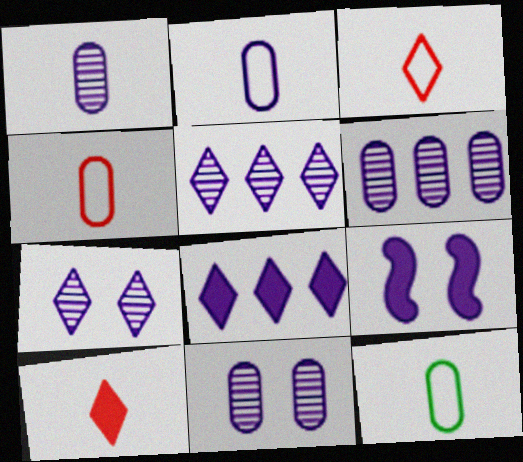[[1, 6, 11], 
[2, 4, 12], 
[2, 5, 9]]